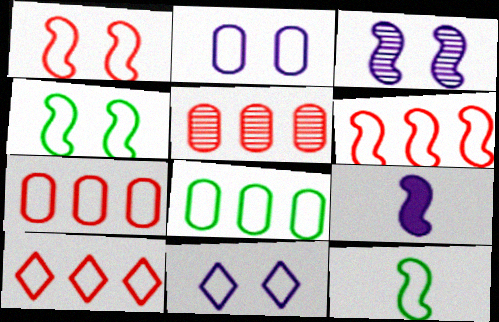[[2, 10, 12], 
[6, 7, 10], 
[7, 11, 12]]